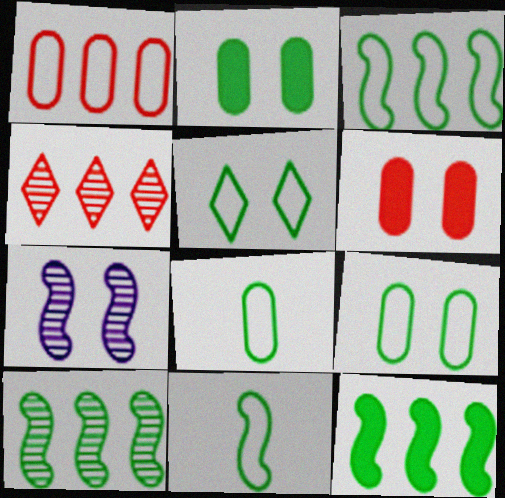[[3, 5, 8], 
[3, 10, 12], 
[5, 6, 7]]